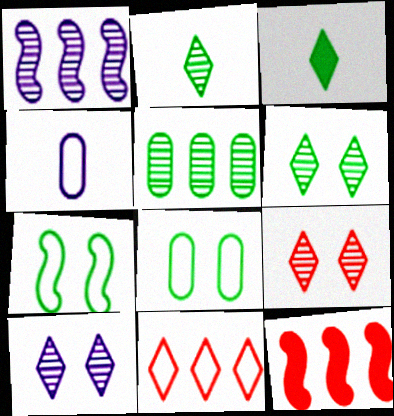[[3, 5, 7], 
[3, 10, 11], 
[4, 6, 12], 
[4, 7, 11], 
[6, 9, 10]]